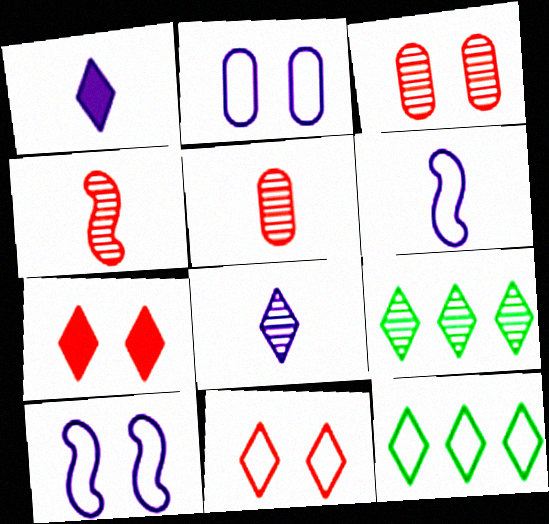[[1, 9, 11], 
[7, 8, 12]]